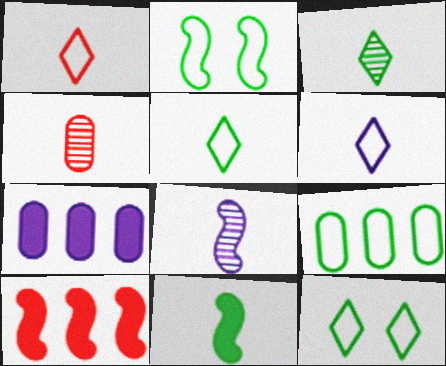[[1, 5, 6], 
[2, 5, 9], 
[2, 8, 10], 
[3, 4, 8], 
[4, 6, 11]]